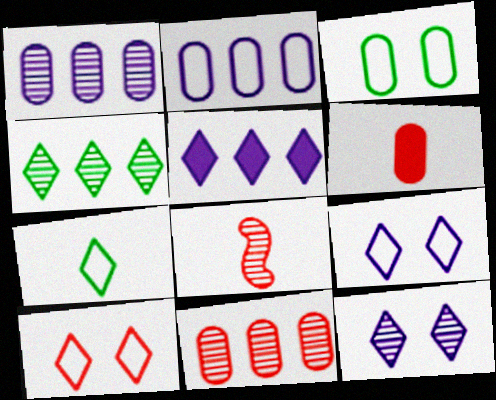[[1, 3, 6], 
[3, 5, 8]]